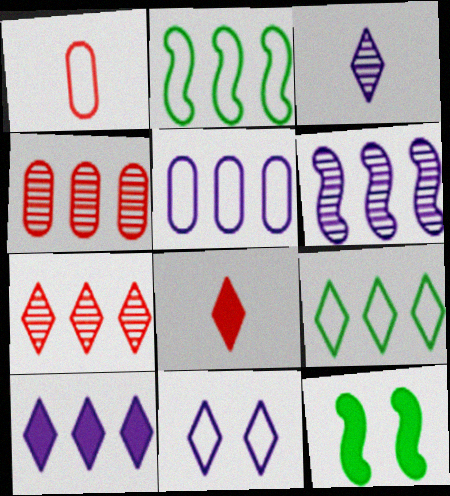[[1, 2, 11], 
[2, 4, 10], 
[3, 10, 11], 
[5, 6, 10], 
[7, 9, 10]]